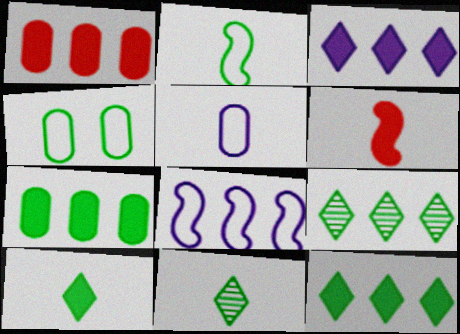[[1, 8, 9], 
[5, 6, 11]]